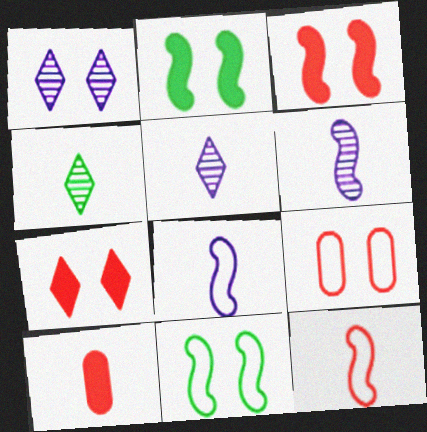[[1, 2, 9], 
[4, 8, 10]]